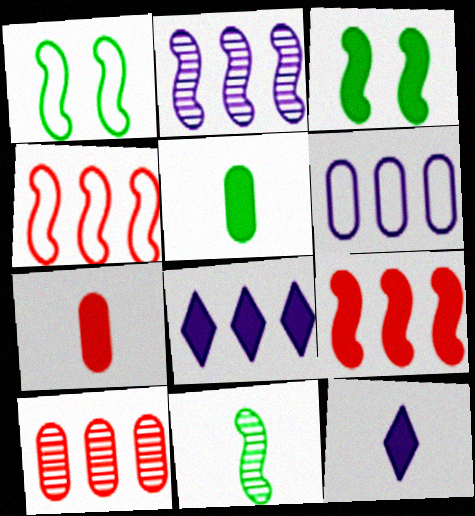[[1, 10, 12], 
[2, 6, 8], 
[3, 7, 8]]